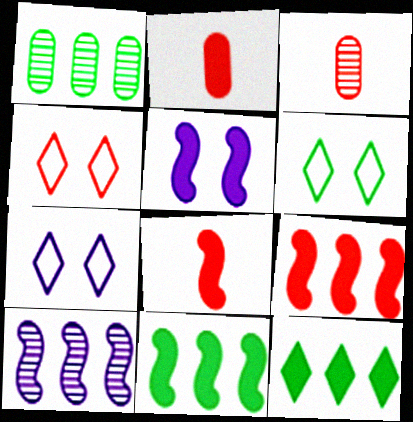[[1, 7, 8], 
[2, 5, 12], 
[2, 6, 10], 
[3, 4, 9], 
[3, 7, 11], 
[4, 6, 7], 
[5, 8, 11]]